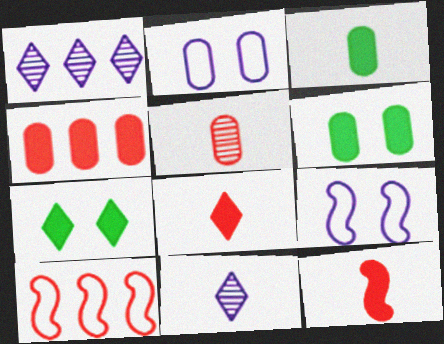[[6, 10, 11]]